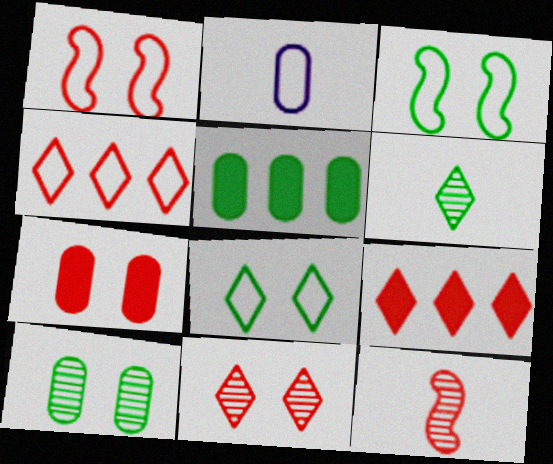[[1, 7, 11], 
[2, 3, 4], 
[3, 5, 6], 
[4, 7, 12]]